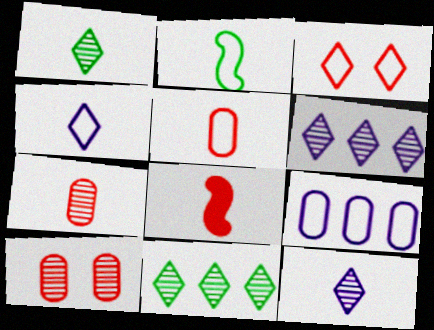[[2, 3, 9], 
[2, 4, 5]]